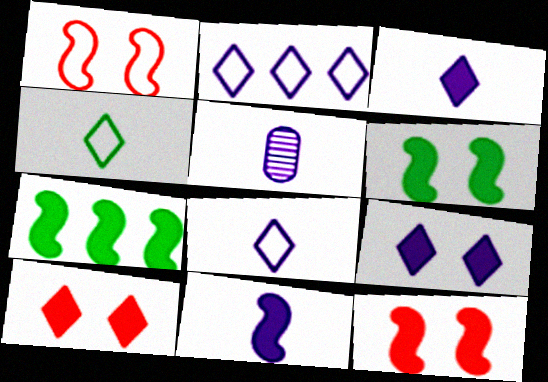[[5, 8, 11], 
[7, 11, 12]]